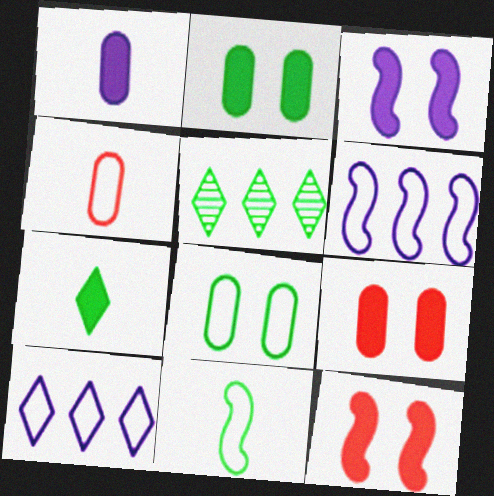[[2, 5, 11], 
[3, 4, 5]]